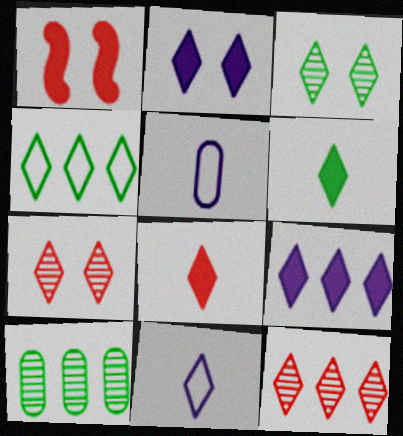[[1, 10, 11], 
[3, 4, 6], 
[4, 9, 12]]